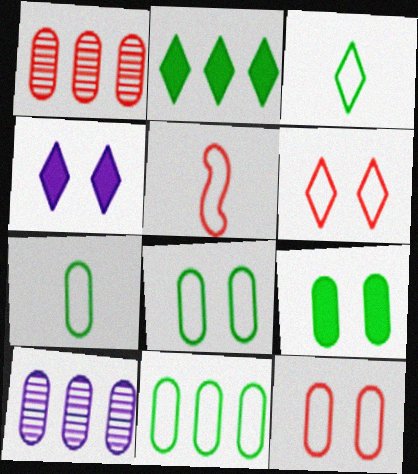[[7, 8, 11]]